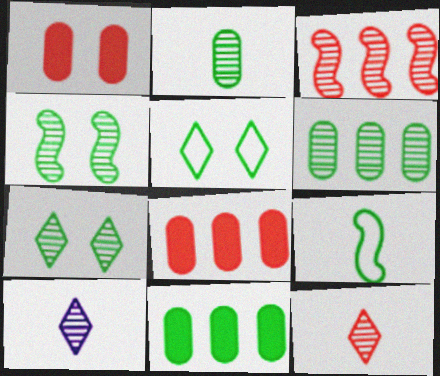[[7, 9, 11]]